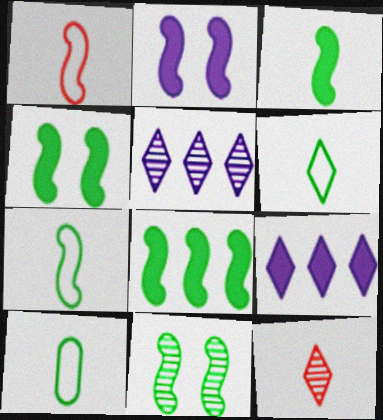[[3, 4, 8], 
[6, 7, 10], 
[7, 8, 11]]